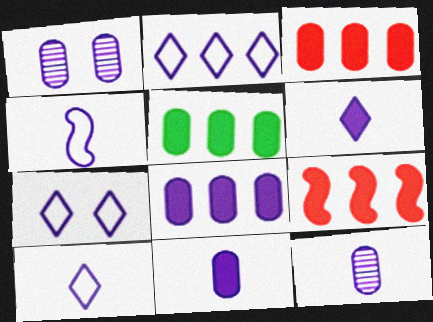[[2, 7, 10], 
[3, 5, 8], 
[4, 6, 12]]